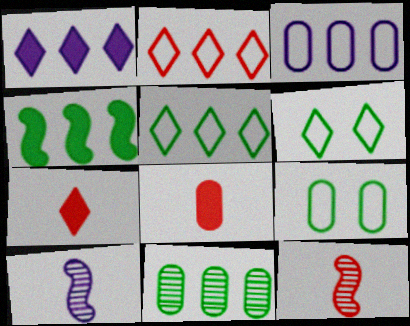[[1, 9, 12], 
[4, 5, 11]]